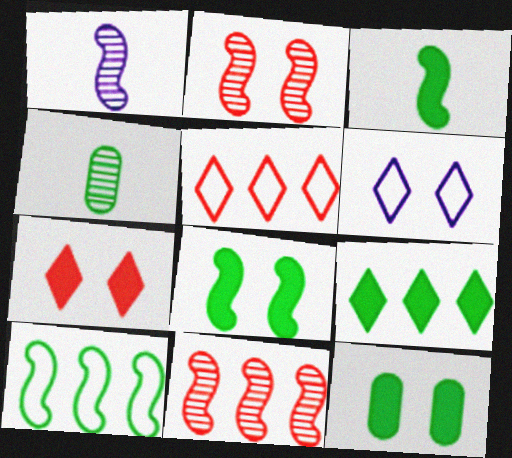[[1, 5, 12], 
[2, 6, 12], 
[3, 9, 12]]